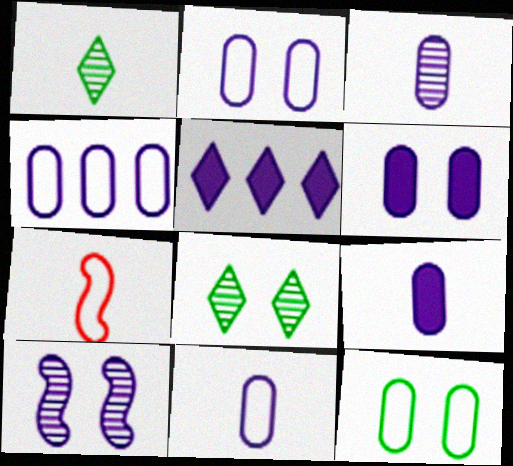[[1, 7, 9], 
[2, 4, 11], 
[3, 4, 6], 
[3, 9, 11], 
[5, 10, 11]]